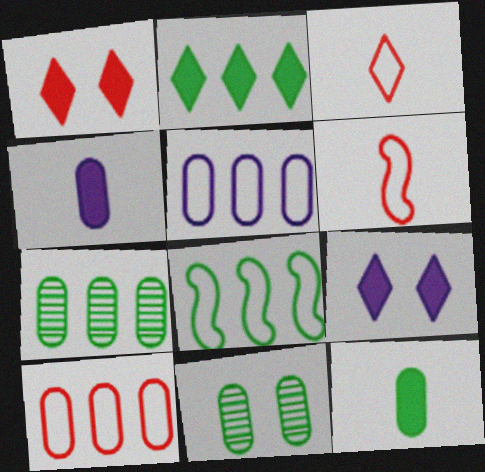[[2, 7, 8], 
[4, 10, 11], 
[6, 7, 9]]